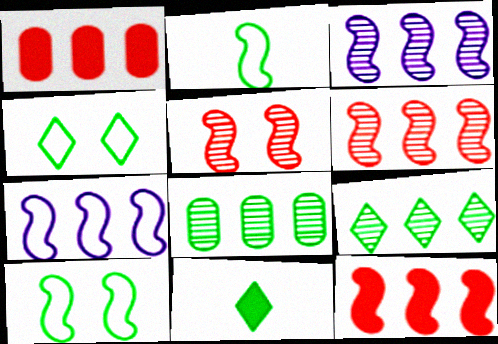[[1, 7, 9], 
[4, 9, 11], 
[8, 10, 11]]